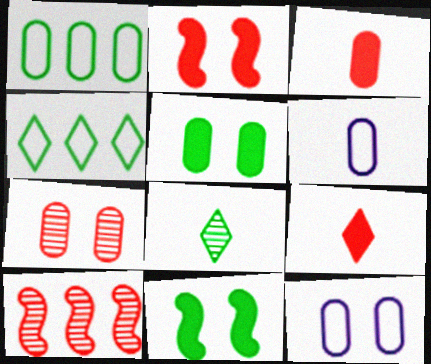[[1, 8, 11], 
[5, 7, 12]]